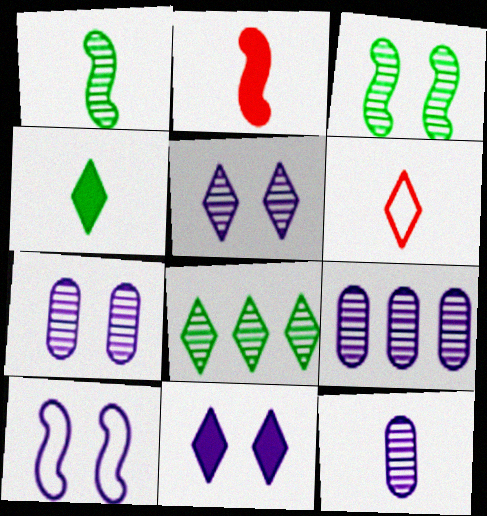[[6, 8, 11], 
[7, 9, 12], 
[7, 10, 11]]